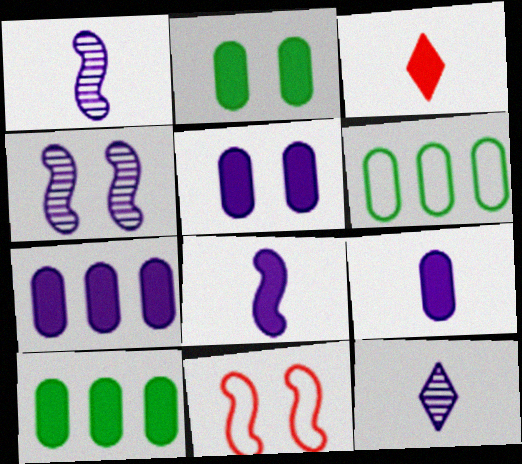[[3, 4, 6], 
[5, 7, 9], 
[10, 11, 12]]